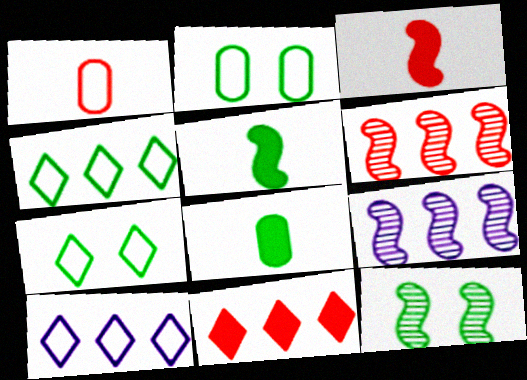[[4, 8, 12]]